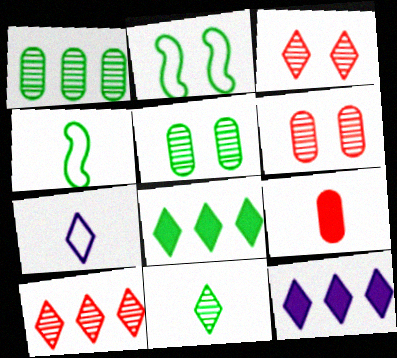[[3, 7, 8], 
[4, 5, 8], 
[4, 6, 12]]